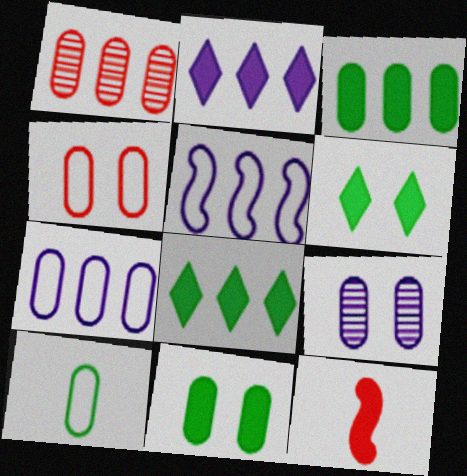[[1, 3, 7], 
[1, 5, 8], 
[2, 11, 12], 
[4, 7, 10], 
[4, 9, 11]]